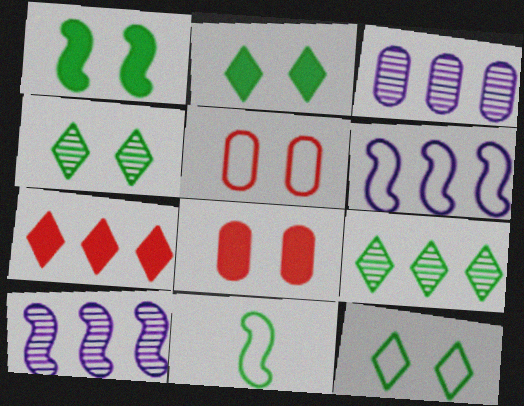[[2, 4, 12]]